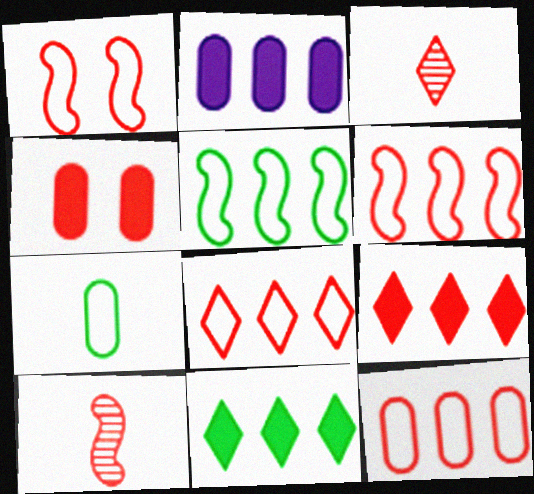[[3, 4, 6], 
[4, 8, 10], 
[6, 8, 12]]